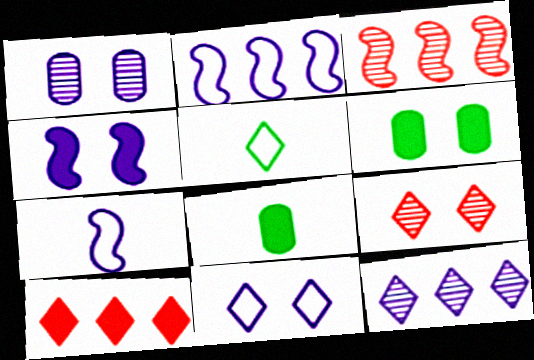[[1, 4, 11], 
[2, 8, 9], 
[3, 8, 11], 
[4, 8, 10]]